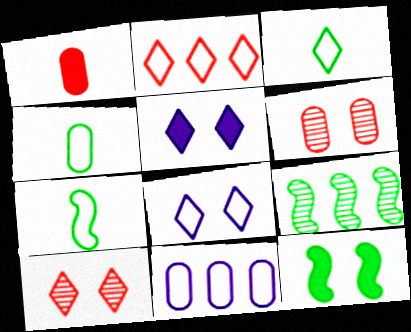[[1, 8, 9], 
[2, 3, 8], 
[3, 4, 7], 
[6, 8, 12], 
[7, 9, 12]]